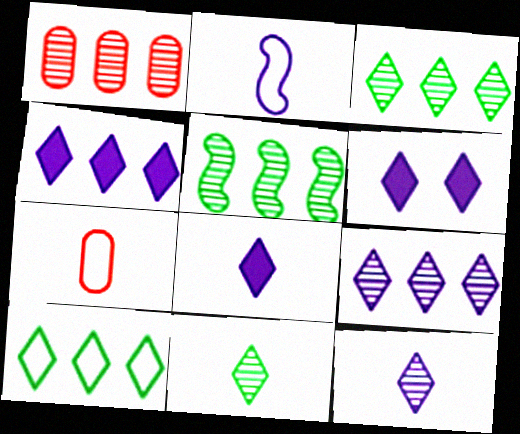[[1, 5, 9], 
[4, 6, 8], 
[5, 6, 7]]